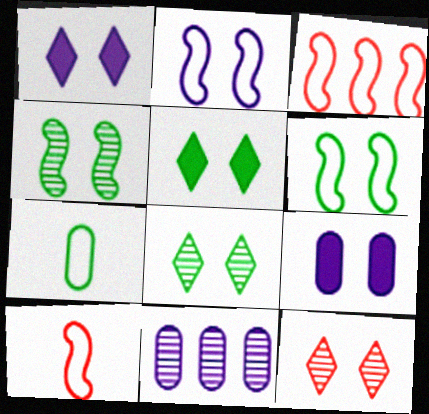[[5, 10, 11], 
[6, 9, 12]]